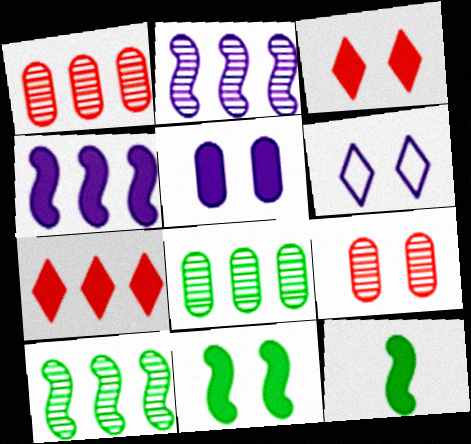[[1, 6, 12], 
[3, 5, 11], 
[5, 7, 12], 
[6, 9, 11]]